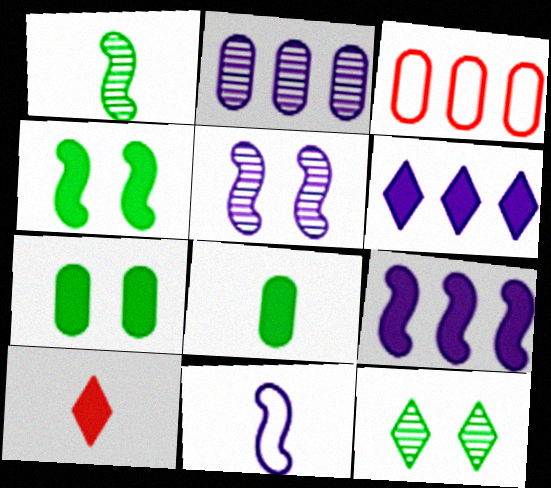[[5, 9, 11], 
[7, 9, 10]]